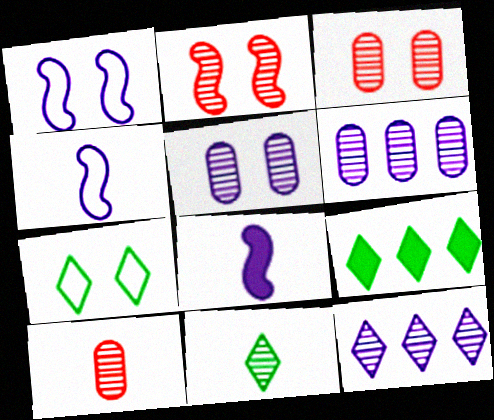[[1, 9, 10], 
[2, 6, 11], 
[3, 4, 9], 
[7, 9, 11]]